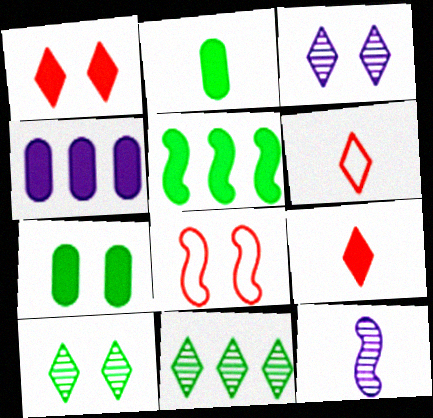[[2, 6, 12], 
[3, 7, 8], 
[5, 8, 12]]